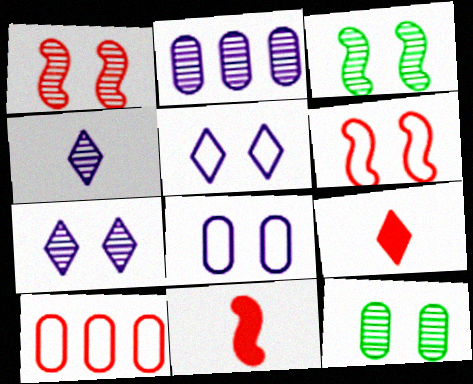[[1, 7, 12], 
[1, 9, 10]]